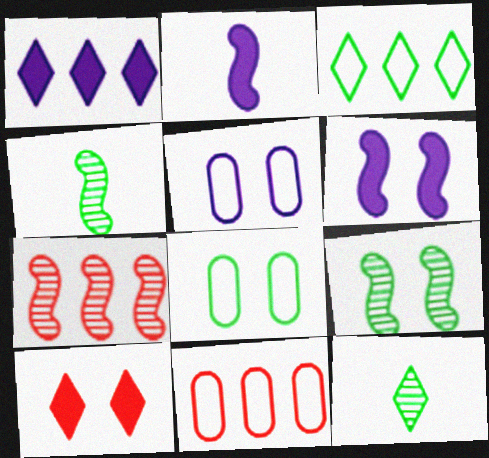[[5, 9, 10], 
[6, 11, 12]]